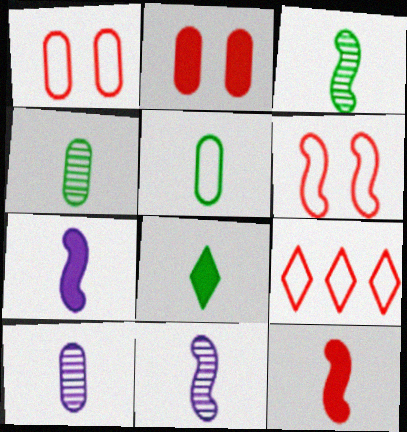[[3, 5, 8]]